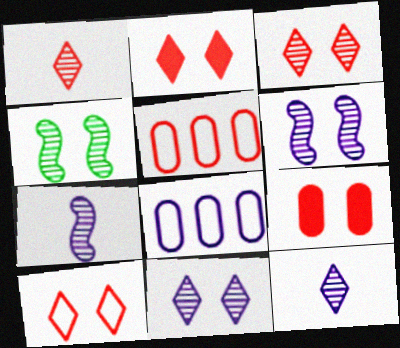[[2, 3, 10]]